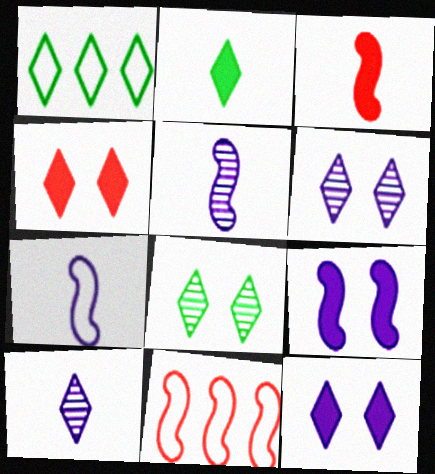[[1, 2, 8], 
[1, 4, 10]]